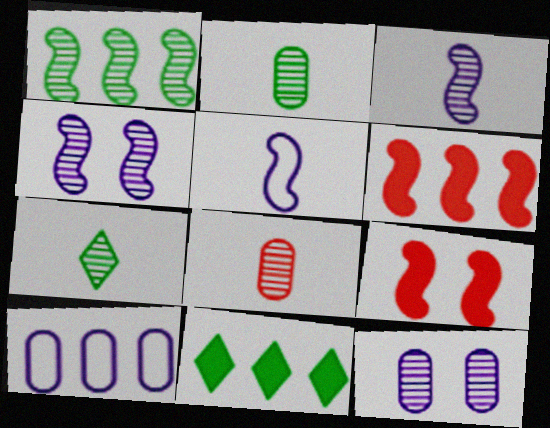[[1, 5, 9], 
[3, 7, 8], 
[7, 9, 10]]